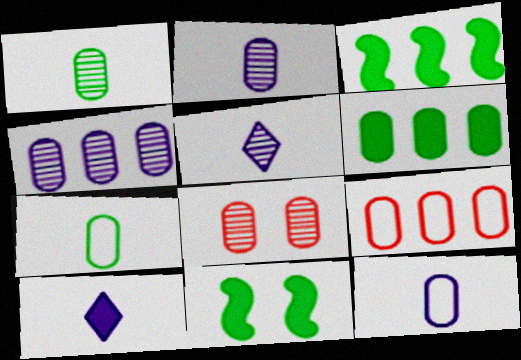[[1, 4, 8], 
[4, 6, 9], 
[5, 9, 11], 
[6, 8, 12]]